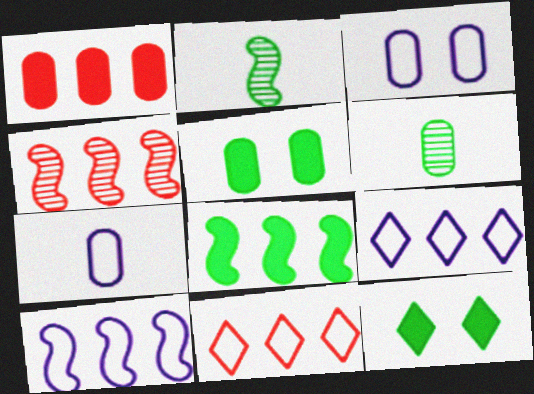[[1, 3, 6], 
[1, 4, 11], 
[4, 7, 12], 
[4, 8, 10]]